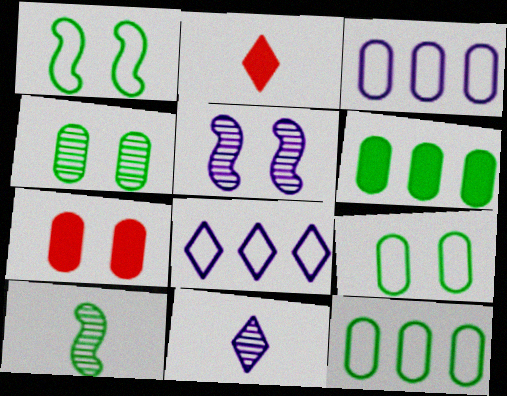[[2, 5, 12], 
[7, 8, 10]]